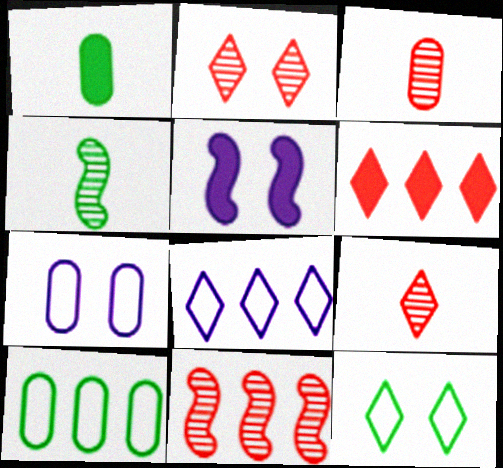[[1, 5, 6], 
[2, 3, 11], 
[4, 6, 7], 
[5, 9, 10]]